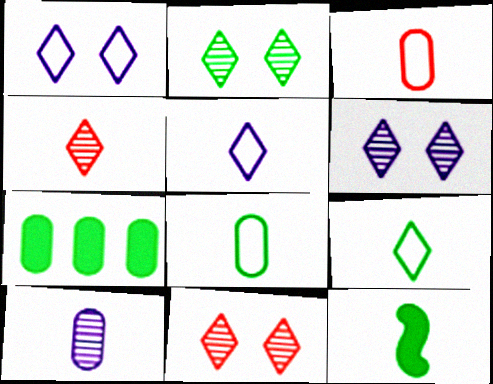[[2, 6, 11]]